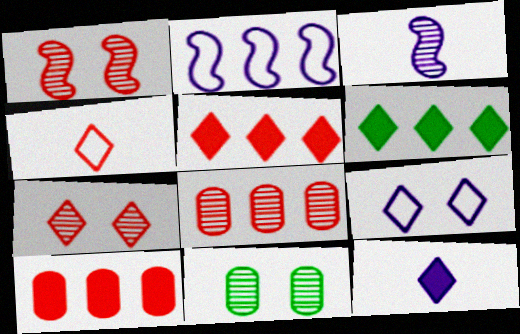[[1, 4, 10], 
[2, 6, 8], 
[4, 5, 7]]